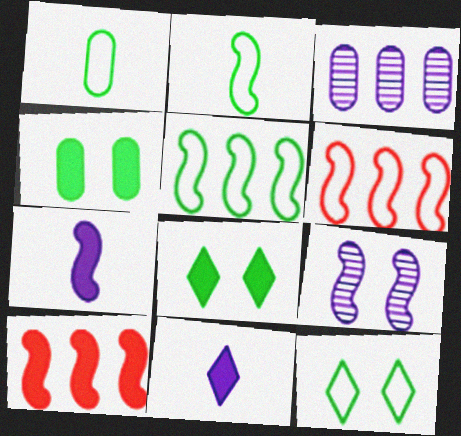[[1, 5, 12], 
[2, 9, 10], 
[4, 10, 11]]